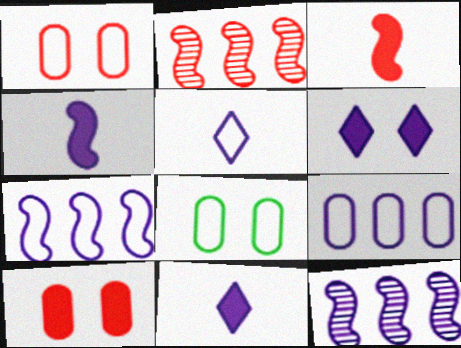[[2, 8, 11]]